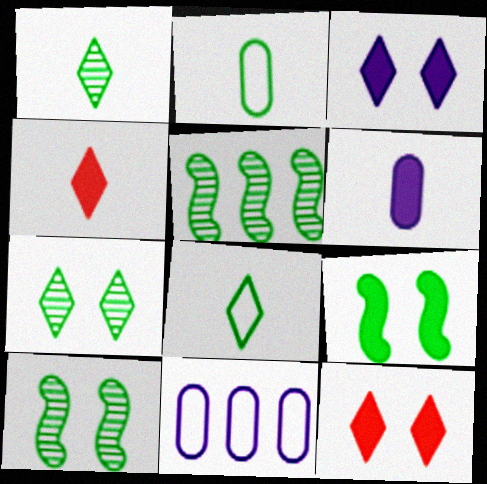[[4, 10, 11]]